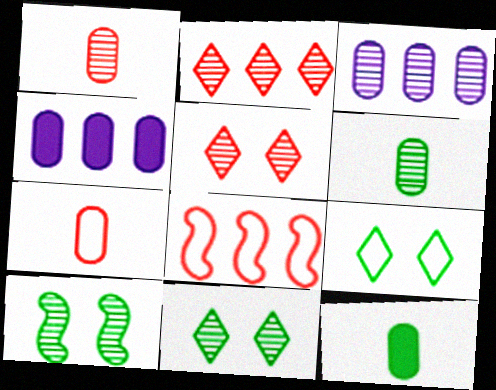[]